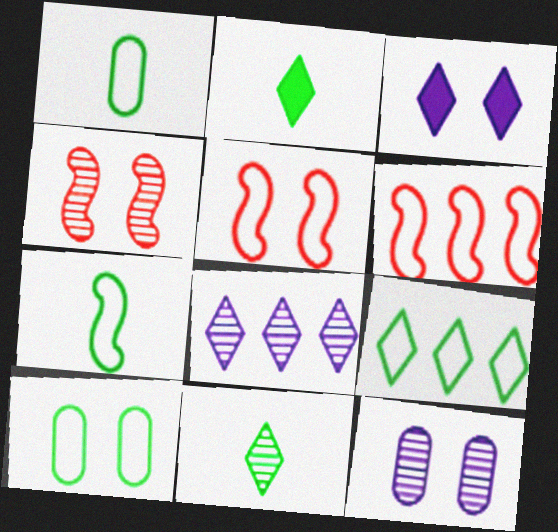[[2, 6, 12], 
[3, 4, 10], 
[7, 9, 10]]